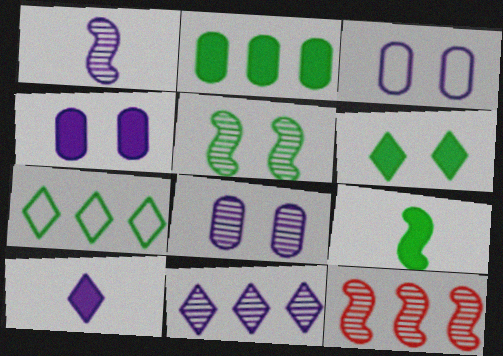[[1, 5, 12], 
[1, 8, 11], 
[2, 6, 9], 
[3, 4, 8]]